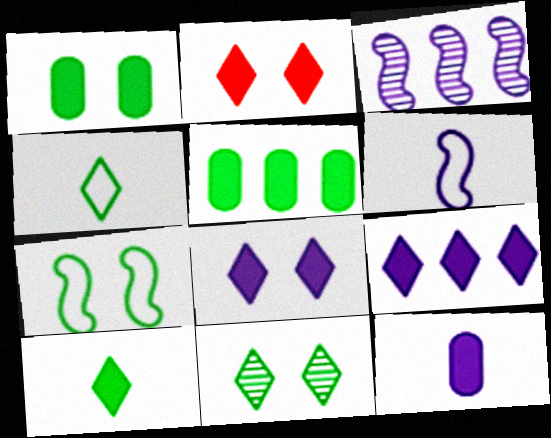[[1, 7, 11], 
[2, 9, 10]]